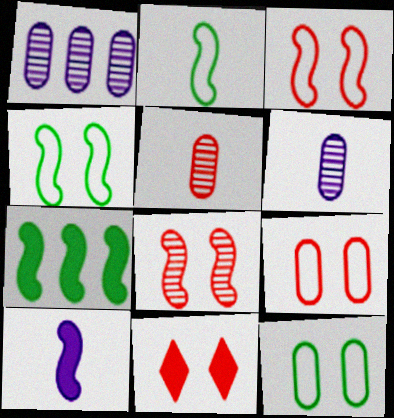[[1, 2, 11], 
[8, 9, 11]]